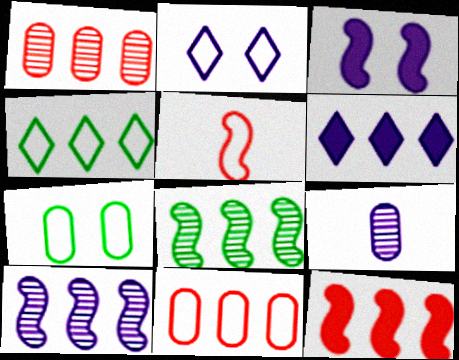[[3, 5, 8], 
[6, 8, 11]]